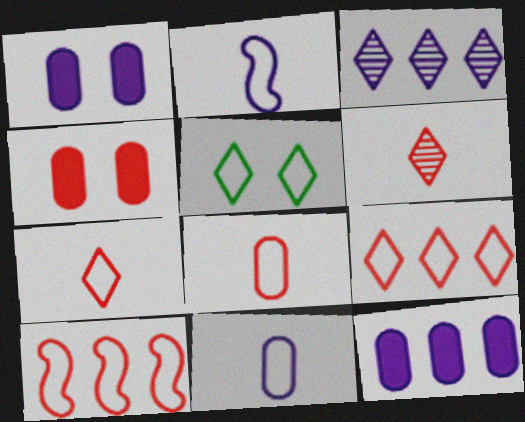[[1, 2, 3], 
[4, 6, 10], 
[5, 10, 11]]